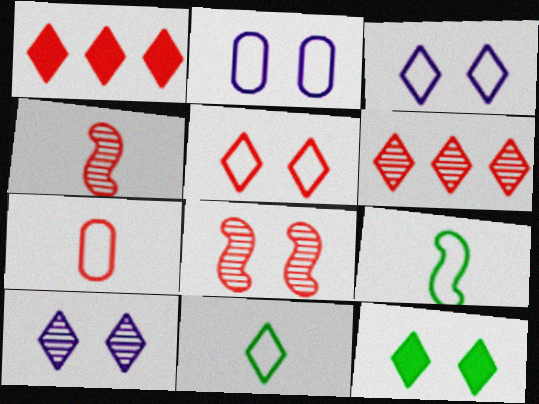[[1, 7, 8], 
[1, 10, 11], 
[2, 8, 12], 
[5, 10, 12]]